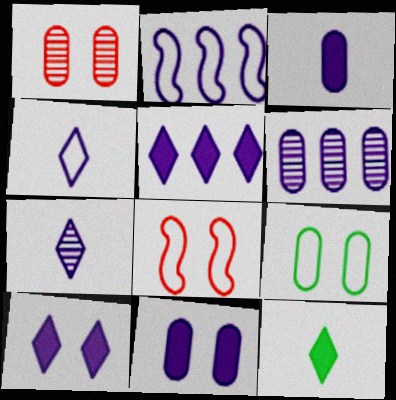[[1, 2, 12], 
[1, 9, 11], 
[2, 5, 6], 
[2, 7, 11], 
[6, 8, 12]]